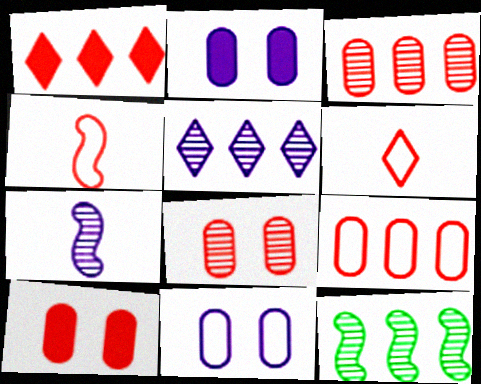[[1, 4, 8], 
[2, 6, 12], 
[3, 5, 12]]